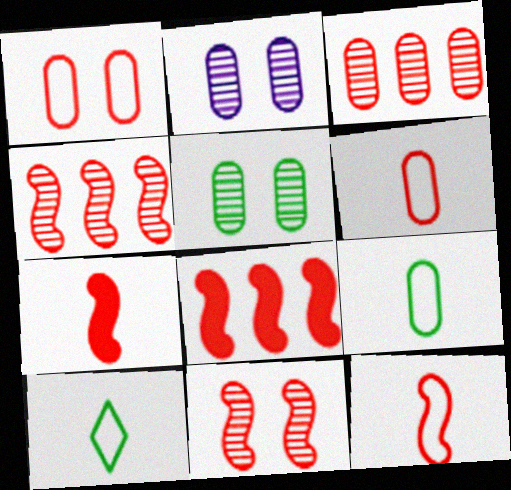[[2, 8, 10], 
[8, 11, 12]]